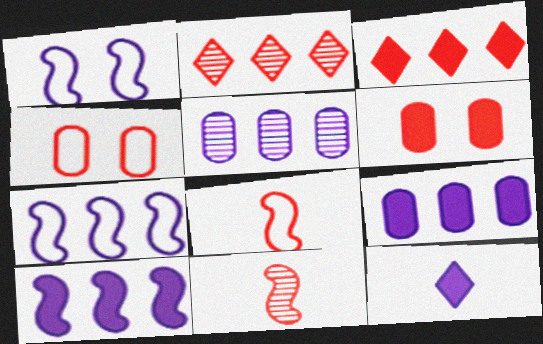[[1, 5, 12], 
[2, 6, 8], 
[3, 4, 11]]